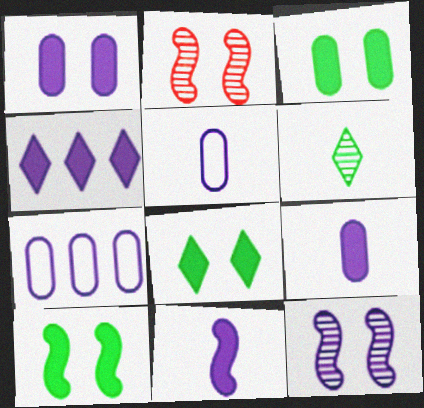[[1, 4, 11], 
[3, 8, 10], 
[4, 5, 12]]